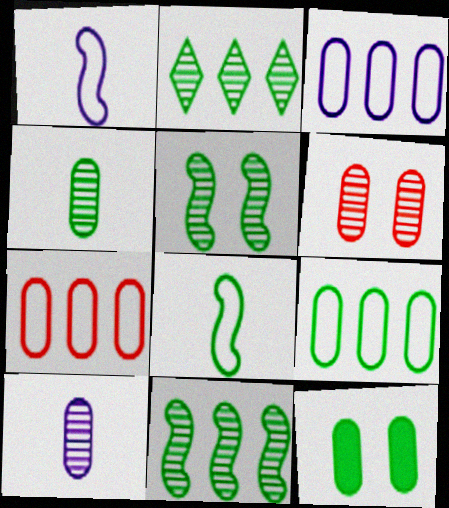[[2, 4, 5], 
[2, 8, 12], 
[3, 7, 9], 
[4, 9, 12], 
[7, 10, 12]]